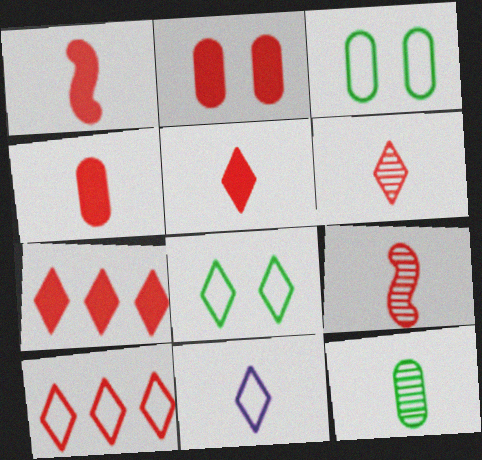[[1, 2, 7], 
[1, 4, 5], 
[1, 11, 12], 
[2, 9, 10], 
[8, 10, 11]]